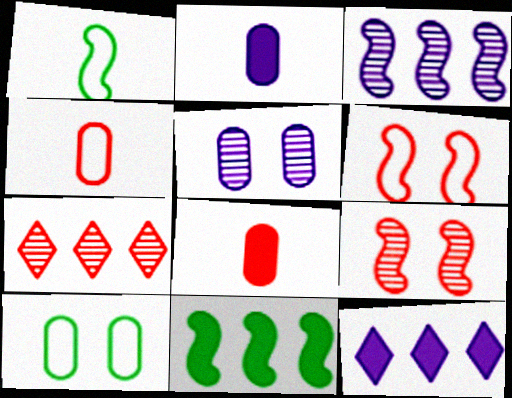[[6, 7, 8]]